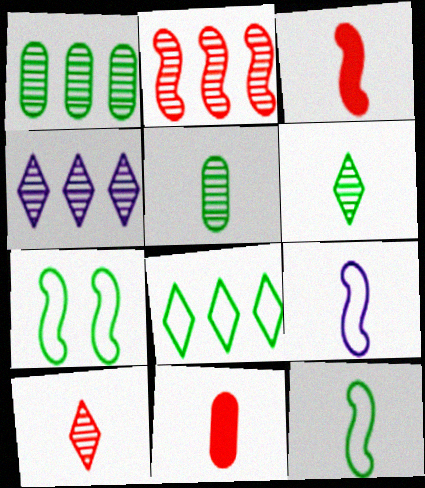[[1, 2, 4], 
[4, 7, 11], 
[6, 9, 11]]